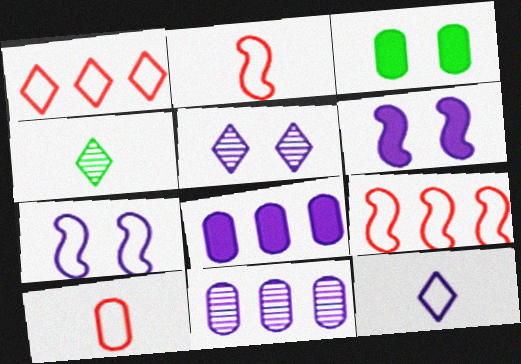[[3, 10, 11], 
[6, 11, 12]]